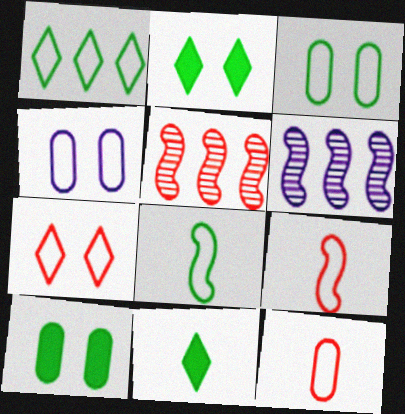[[1, 3, 8], 
[1, 4, 9], 
[2, 6, 12], 
[4, 5, 11]]